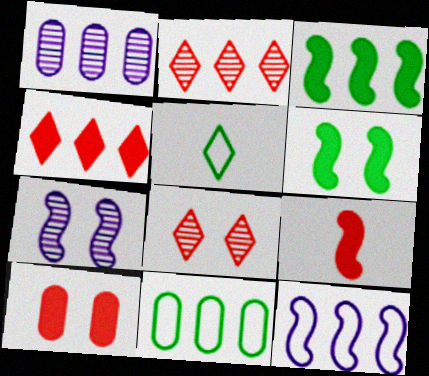[[4, 9, 10]]